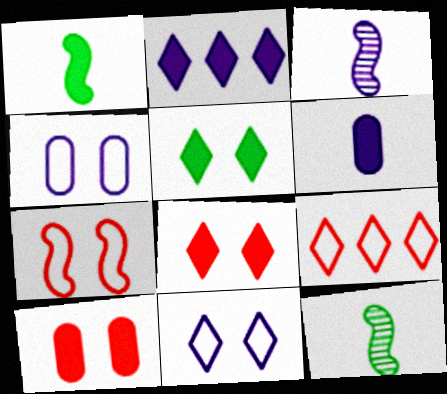[[1, 2, 10], 
[2, 3, 4]]